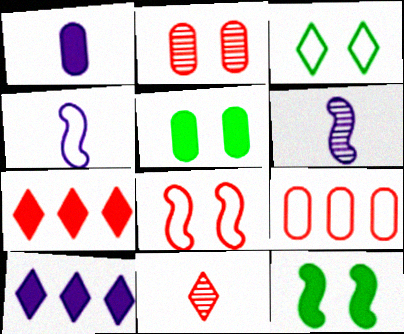[[1, 7, 12], 
[3, 4, 9], 
[3, 10, 11]]